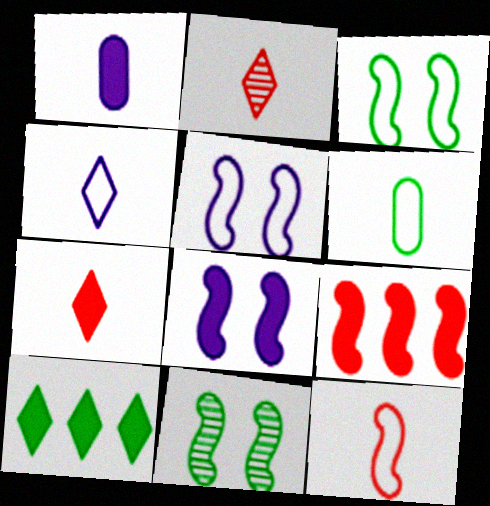[[4, 6, 12], 
[6, 10, 11]]